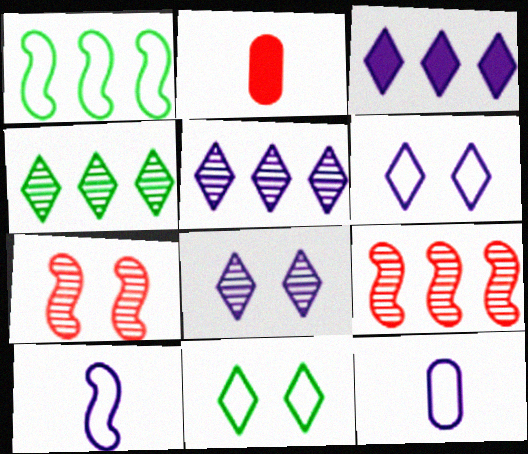[[1, 2, 8]]